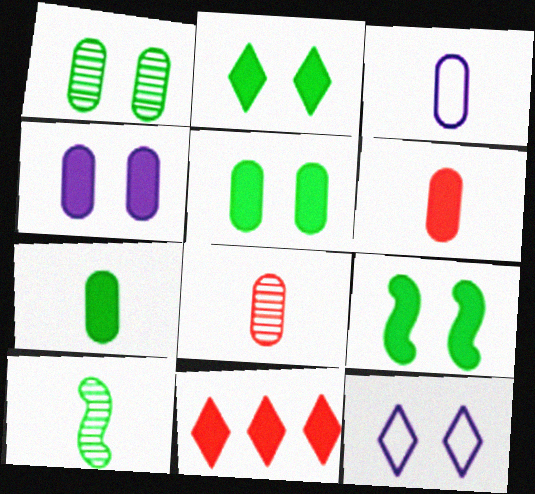[[2, 5, 9], 
[3, 7, 8]]